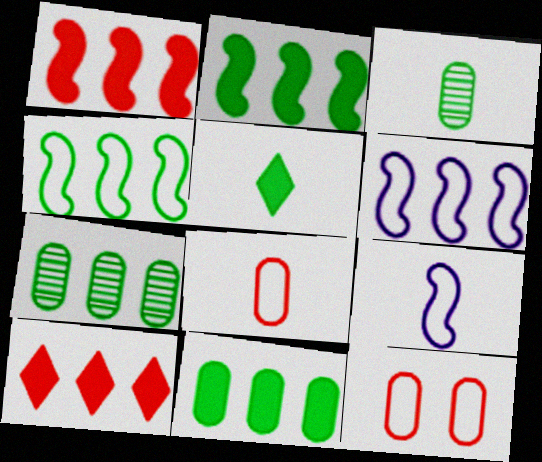[[6, 7, 10]]